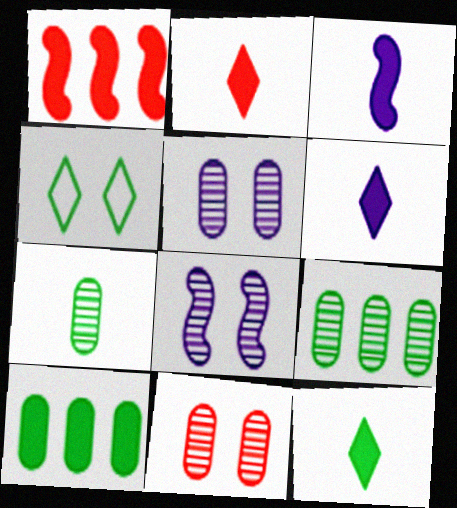[[2, 6, 12]]